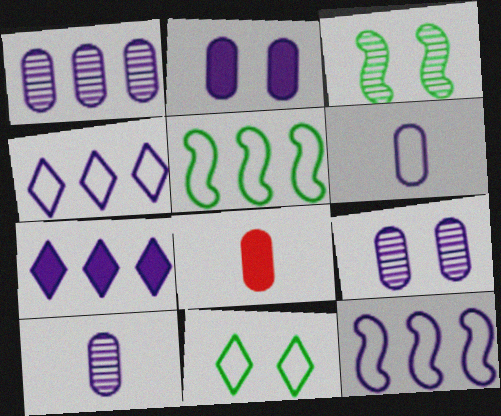[[1, 2, 6], 
[1, 7, 12], 
[1, 9, 10], 
[3, 4, 8]]